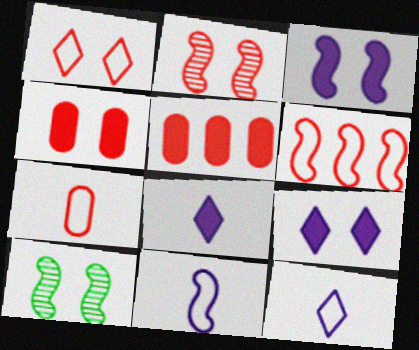[[1, 2, 4], 
[1, 6, 7], 
[5, 10, 12]]